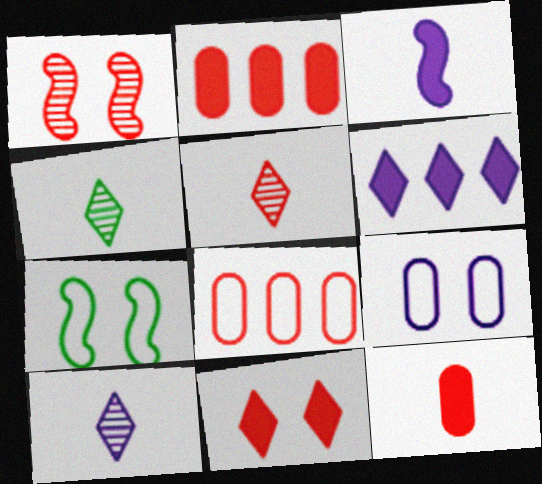[[2, 7, 10], 
[4, 5, 10]]